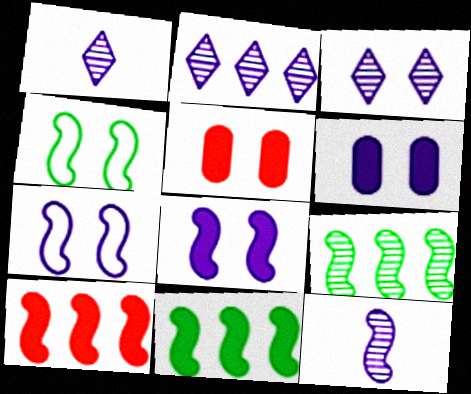[[1, 2, 3], 
[3, 4, 5], 
[3, 6, 7], 
[4, 10, 12]]